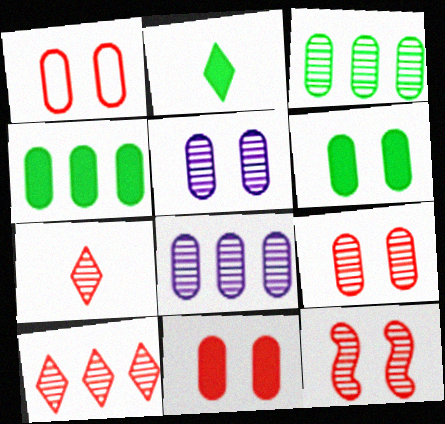[[1, 5, 6], 
[1, 9, 11]]